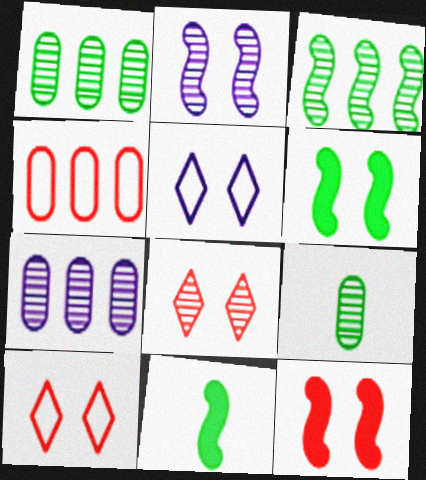[[7, 10, 11]]